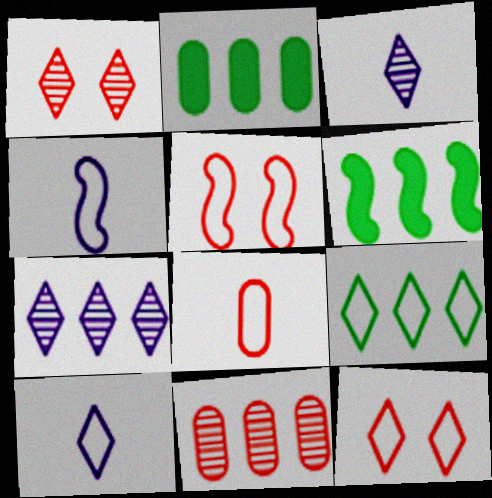[[1, 2, 4], 
[2, 3, 5], 
[9, 10, 12]]